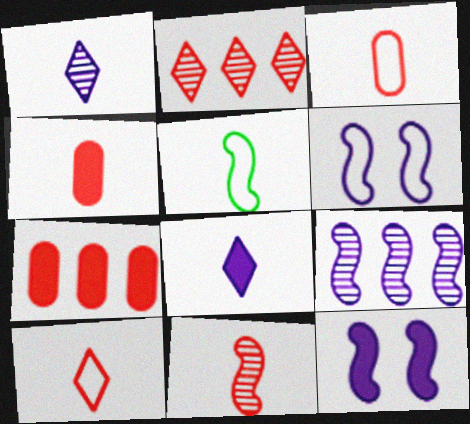[[1, 4, 5], 
[4, 10, 11]]